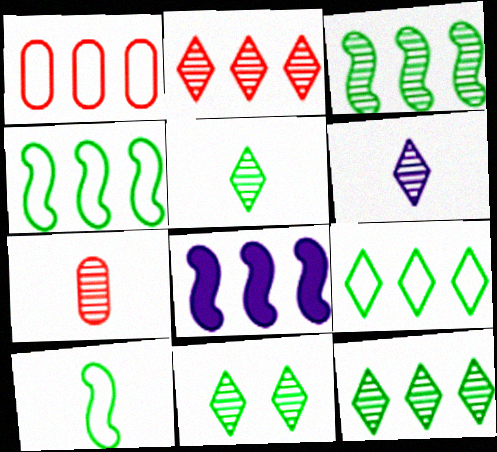[[1, 8, 12], 
[2, 6, 11], 
[5, 11, 12]]